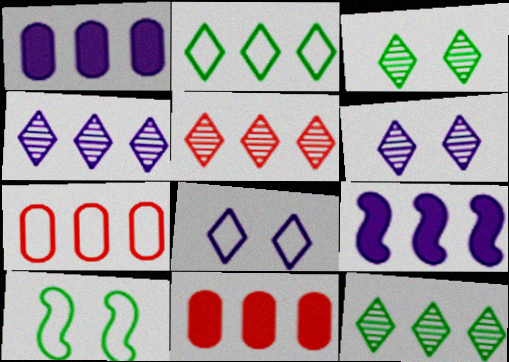[[4, 5, 12], 
[7, 9, 12]]